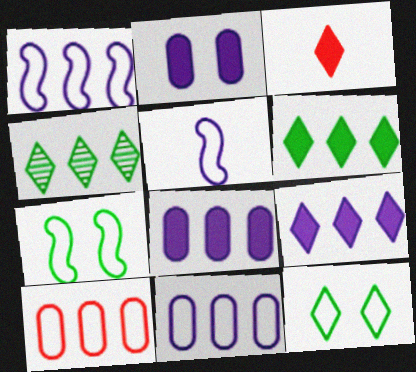[[5, 10, 12]]